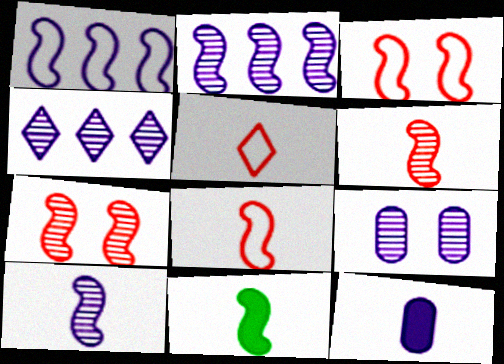[[1, 7, 11], 
[2, 3, 11], 
[4, 9, 10], 
[8, 10, 11]]